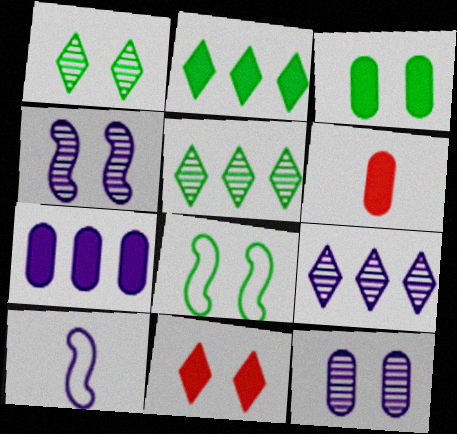[[1, 3, 8], 
[3, 6, 7], 
[6, 8, 9], 
[8, 11, 12]]